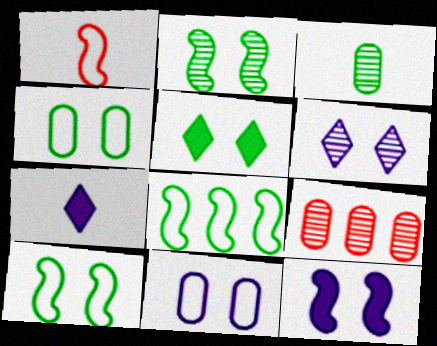[[1, 3, 7], 
[2, 4, 5], 
[3, 5, 8], 
[6, 11, 12], 
[7, 9, 10]]